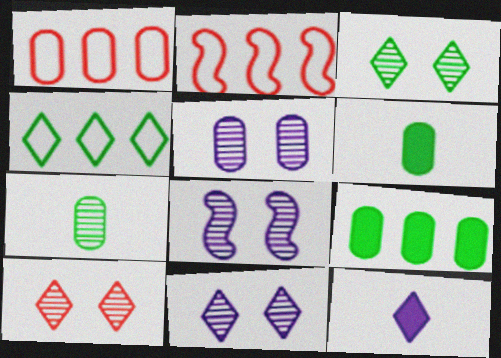[[1, 5, 6], 
[2, 6, 11], 
[3, 10, 11], 
[4, 10, 12], 
[5, 8, 11]]